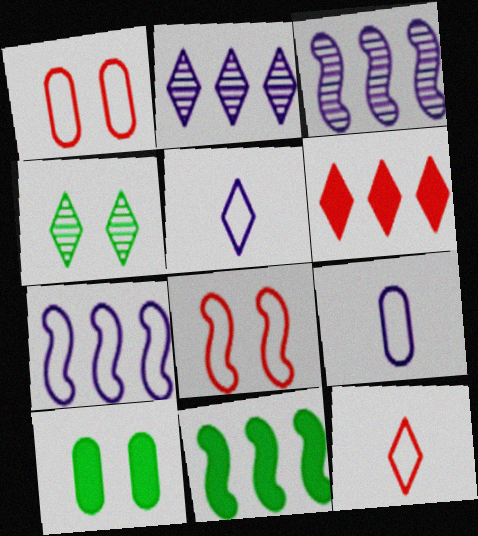[[3, 10, 12], 
[4, 5, 6]]